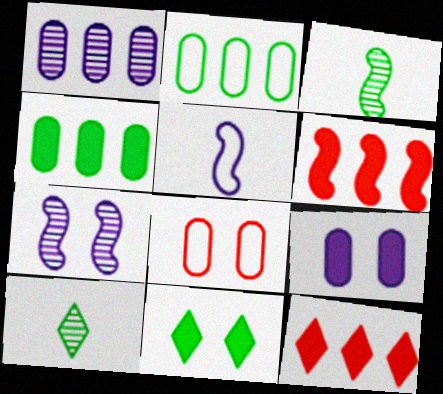[[2, 3, 11], 
[7, 8, 11]]